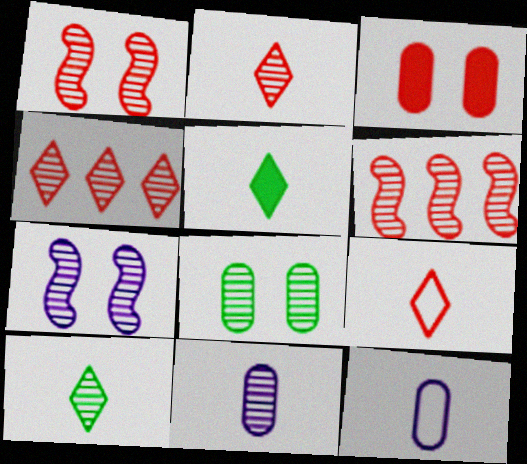[[3, 6, 9]]